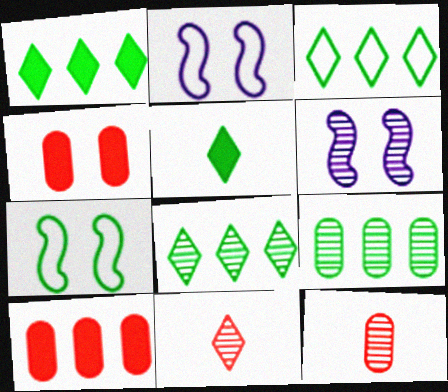[[1, 2, 12], 
[1, 3, 8], 
[5, 7, 9], 
[6, 8, 12], 
[6, 9, 11]]